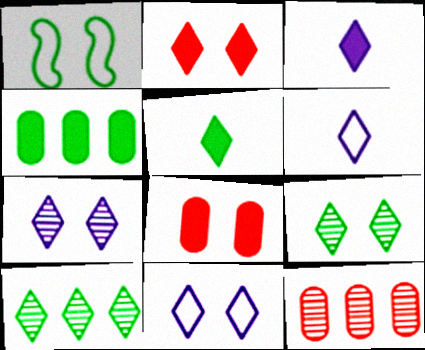[[1, 3, 12], 
[1, 7, 8], 
[2, 6, 10], 
[2, 9, 11]]